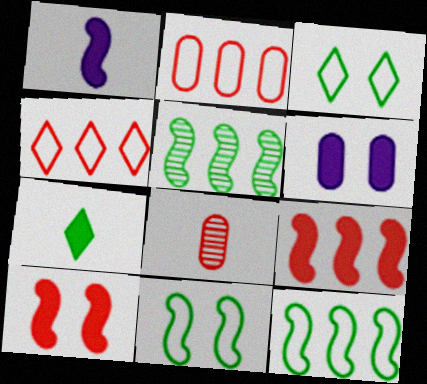[[4, 8, 10], 
[6, 7, 9]]